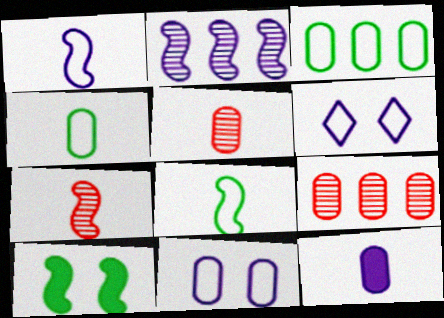[[2, 6, 12], 
[4, 5, 12]]